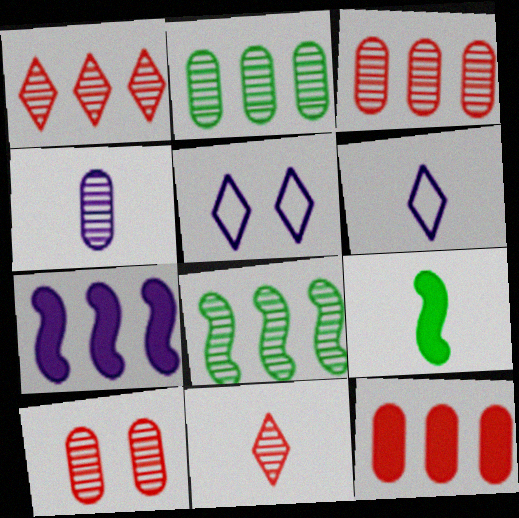[[2, 4, 10], 
[3, 5, 9], 
[4, 5, 7]]